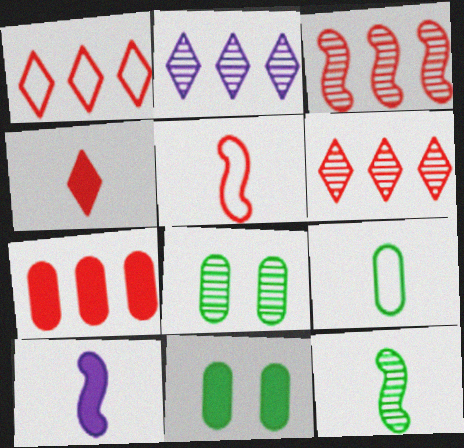[[1, 3, 7], 
[1, 8, 10], 
[2, 5, 11], 
[5, 10, 12]]